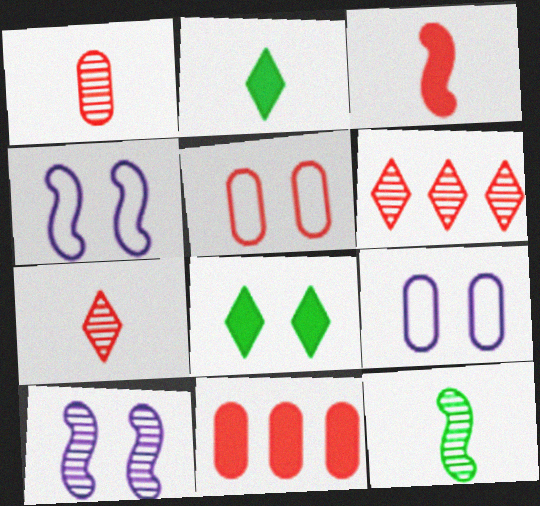[[1, 5, 11], 
[3, 5, 6], 
[5, 8, 10]]